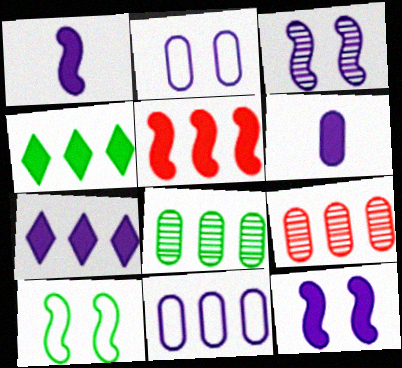[[6, 7, 12]]